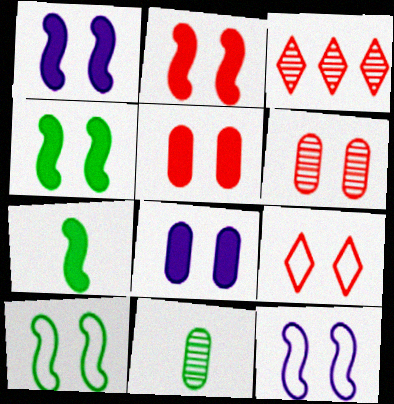[[1, 2, 4], 
[2, 6, 9]]